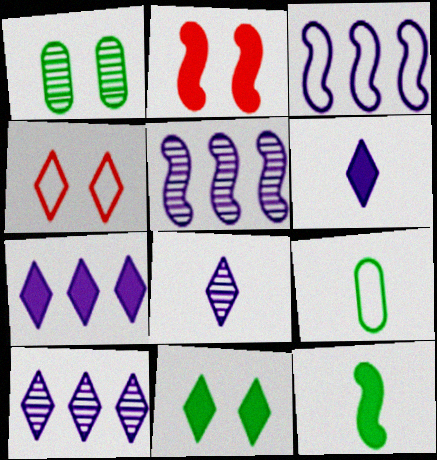[[2, 9, 10], 
[3, 4, 9]]